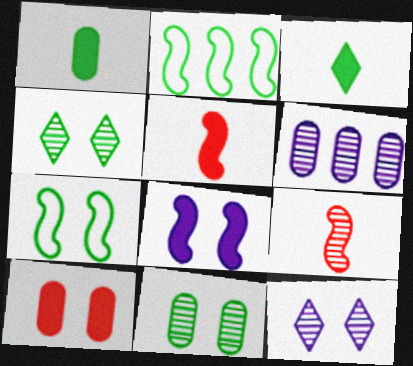[[1, 2, 4], 
[2, 3, 11], 
[2, 8, 9], 
[4, 6, 9], 
[7, 10, 12]]